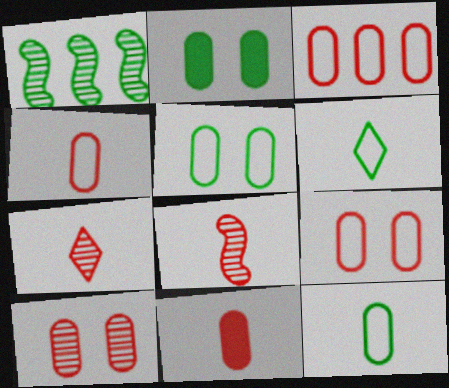[[1, 2, 6], 
[3, 4, 9], 
[3, 10, 11]]